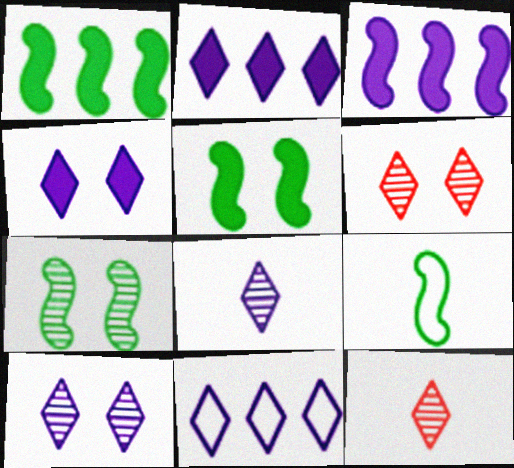[[1, 7, 9], 
[4, 8, 11]]